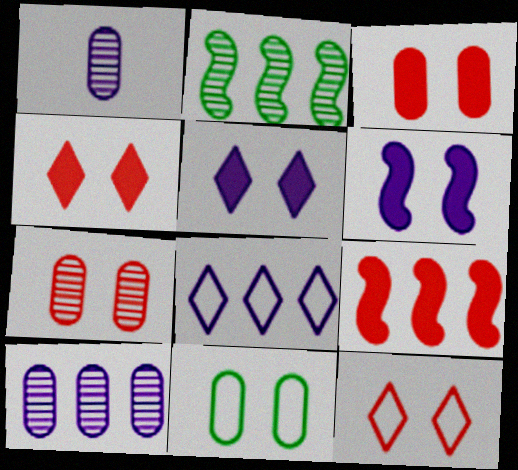[[1, 6, 8]]